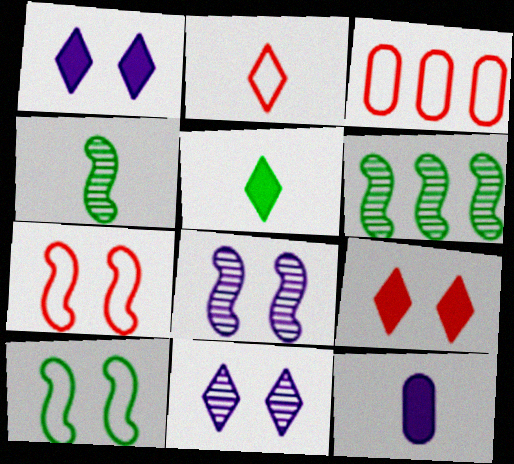[[1, 3, 4], 
[2, 3, 7], 
[2, 4, 12], 
[3, 5, 8]]